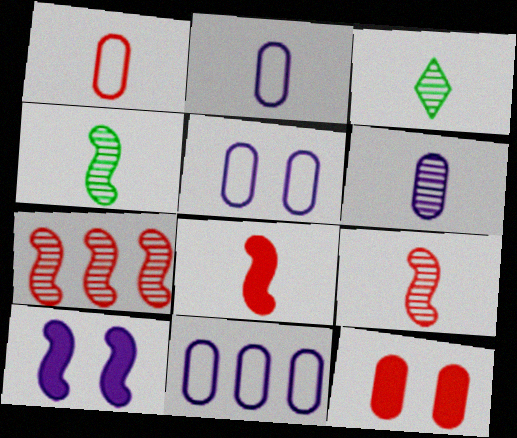[[2, 3, 8], 
[2, 5, 11], 
[3, 6, 9]]